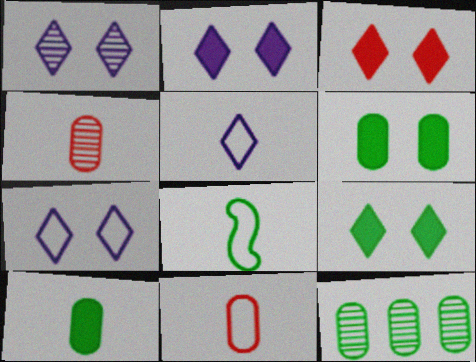[[1, 2, 7], 
[2, 3, 9], 
[5, 8, 11], 
[8, 9, 12]]